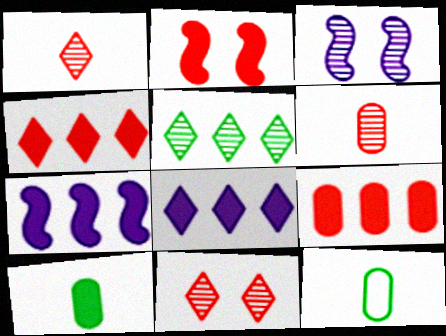[[2, 8, 10], 
[3, 4, 12], 
[3, 5, 6], 
[7, 11, 12]]